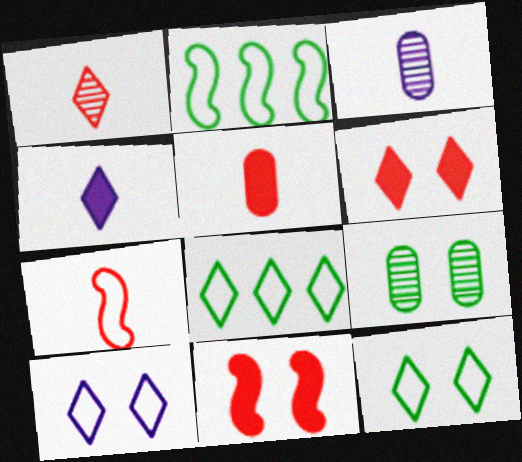[[1, 5, 7], 
[2, 3, 6], 
[3, 8, 11], 
[9, 10, 11]]